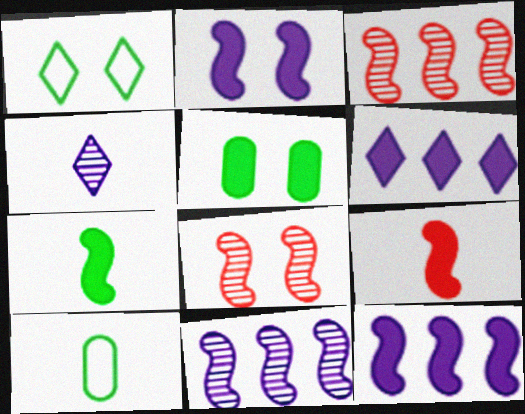[[4, 9, 10], 
[5, 6, 9], 
[6, 8, 10]]